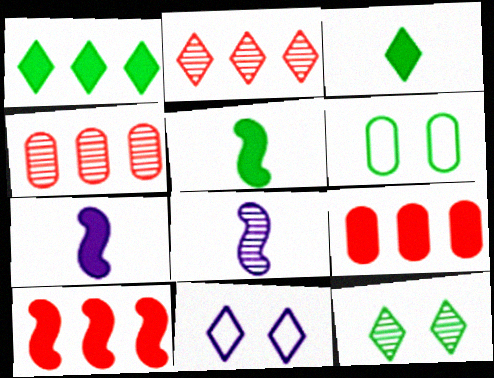[[2, 3, 11], 
[2, 6, 7], 
[4, 5, 11], 
[4, 8, 12]]